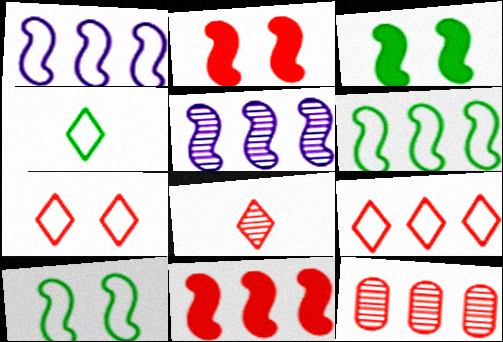[[5, 6, 11], 
[9, 11, 12]]